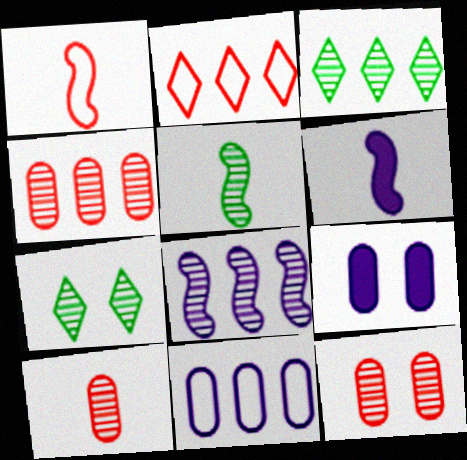[[1, 3, 9], 
[1, 5, 6], 
[2, 5, 9], 
[3, 4, 8], 
[4, 10, 12], 
[7, 8, 10]]